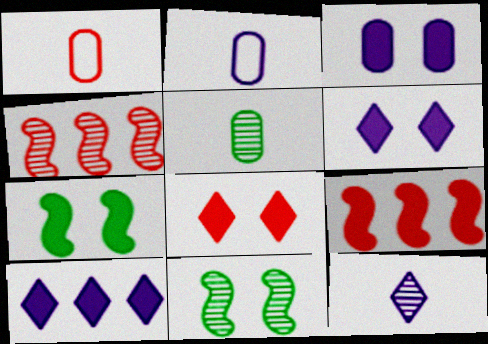[[1, 4, 8], 
[1, 10, 11], 
[3, 7, 8]]